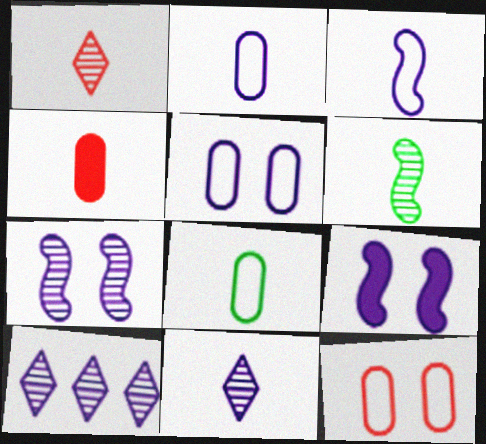[[2, 9, 10]]